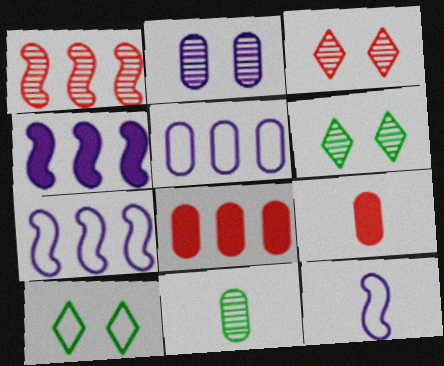[[6, 7, 9], 
[6, 8, 12]]